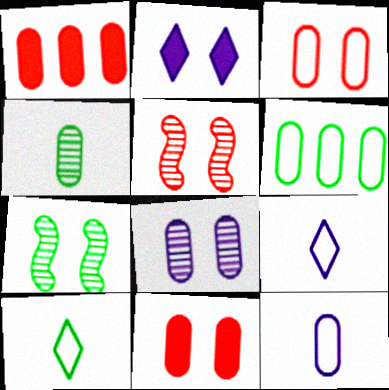[[1, 7, 9], 
[2, 3, 7], 
[3, 6, 12]]